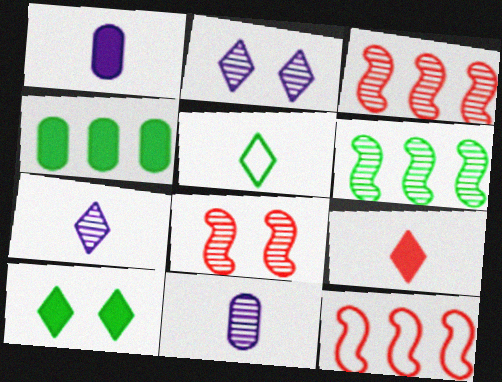[[5, 7, 9], 
[10, 11, 12]]